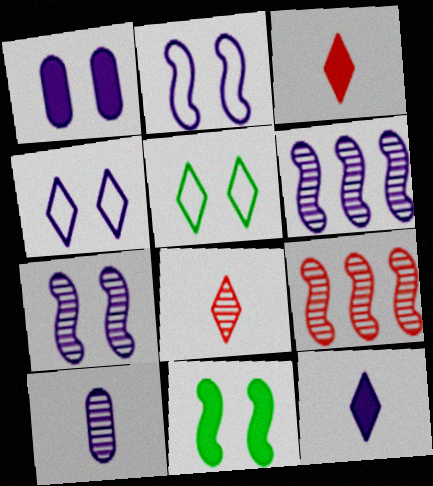[[1, 4, 7]]